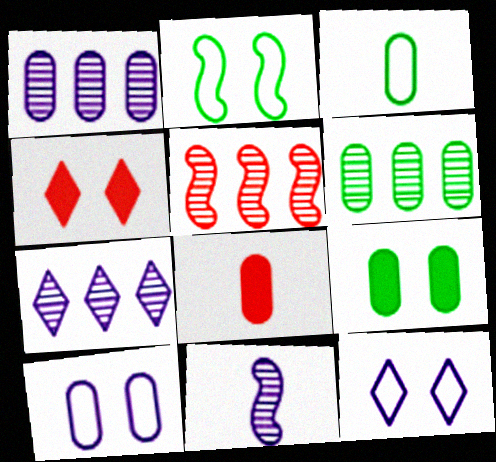[[2, 7, 8], 
[3, 6, 9], 
[5, 6, 7], 
[6, 8, 10]]